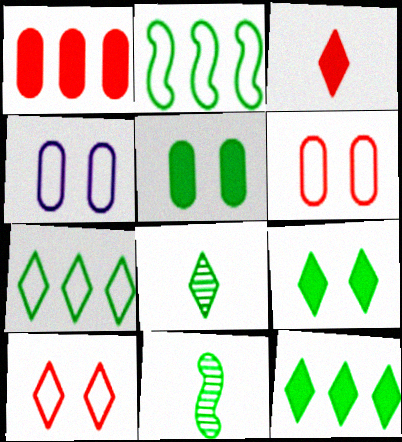[[2, 5, 8], 
[5, 7, 11], 
[7, 8, 9]]